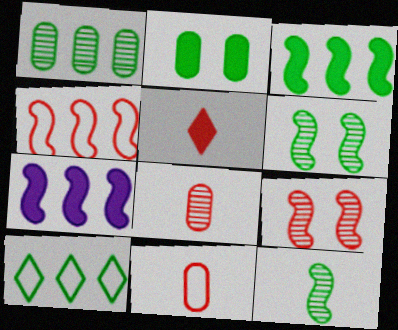[[1, 3, 10], 
[2, 5, 7], 
[2, 10, 12]]